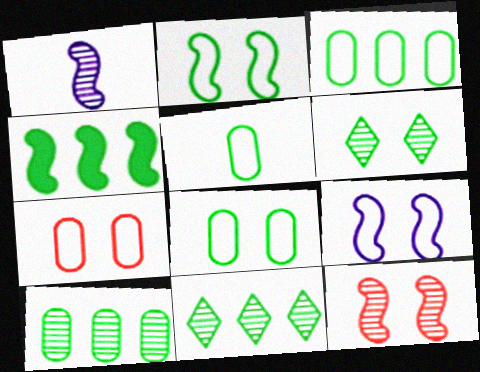[[3, 4, 11], 
[3, 5, 8], 
[4, 5, 6]]